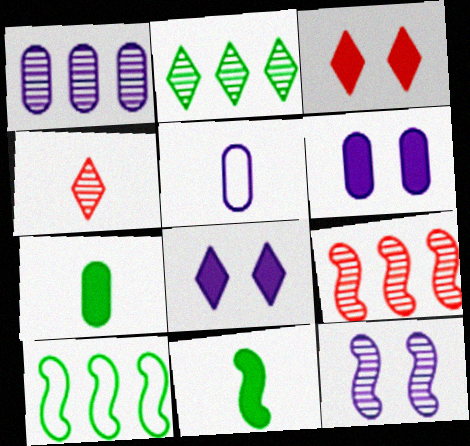[[1, 2, 9], 
[1, 5, 6], 
[4, 5, 11], 
[4, 6, 10]]